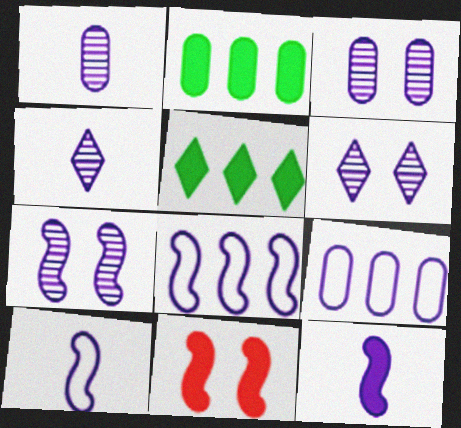[[3, 6, 7], 
[6, 9, 12], 
[7, 8, 12]]